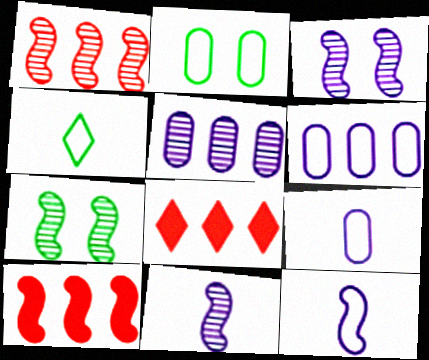[[1, 7, 11], 
[2, 8, 11], 
[7, 8, 9], 
[7, 10, 12]]